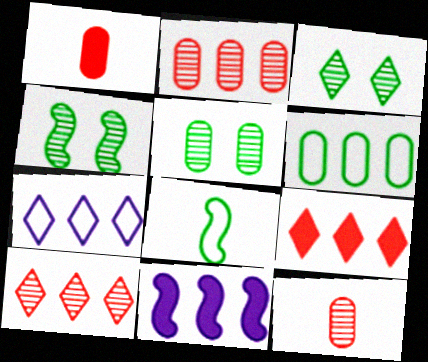[[1, 4, 7], 
[3, 4, 5], 
[6, 10, 11]]